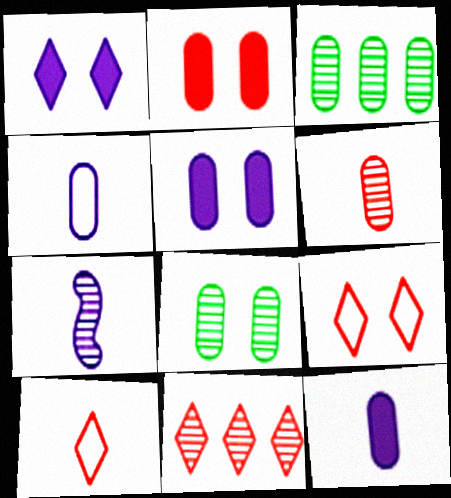[[2, 3, 4], 
[7, 8, 11]]